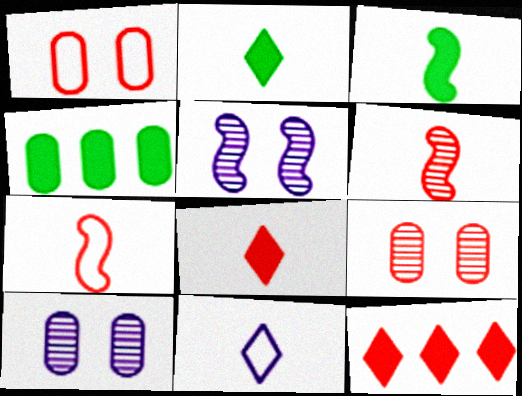[[1, 6, 12], 
[7, 9, 12]]